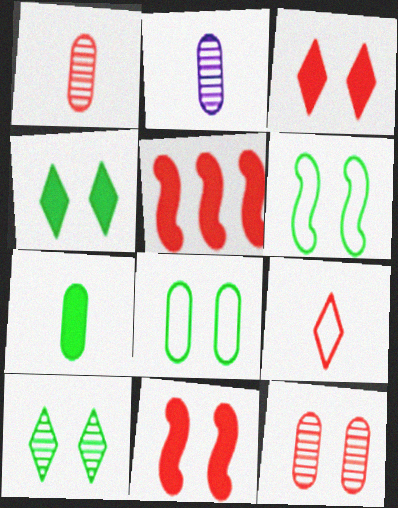[[5, 9, 12]]